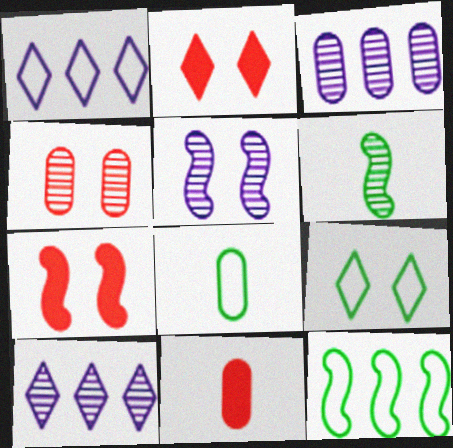[[4, 6, 10], 
[7, 8, 10], 
[8, 9, 12]]